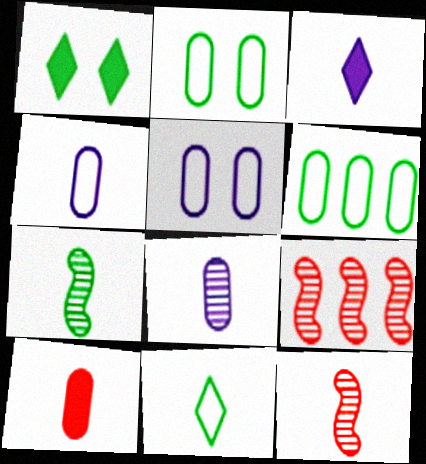[[1, 4, 9], 
[1, 6, 7], 
[2, 3, 9]]